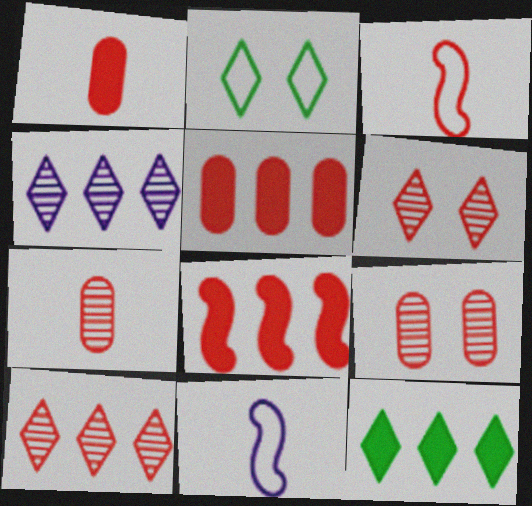[[3, 5, 6], 
[9, 11, 12]]